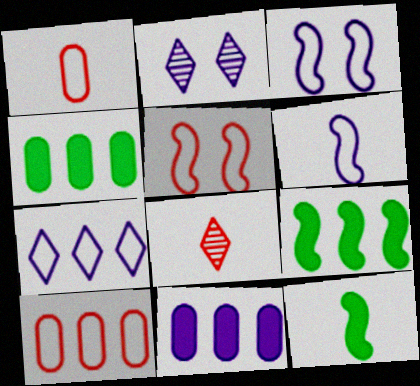[[1, 2, 9], 
[2, 6, 11], 
[2, 10, 12], 
[3, 4, 8]]